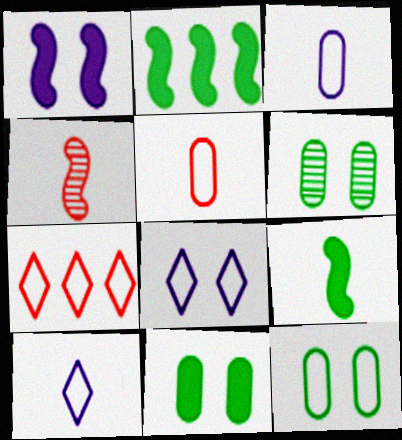[[6, 11, 12]]